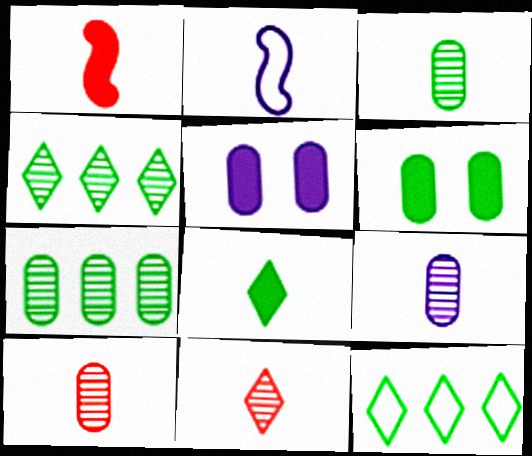[[2, 8, 10], 
[3, 9, 10]]